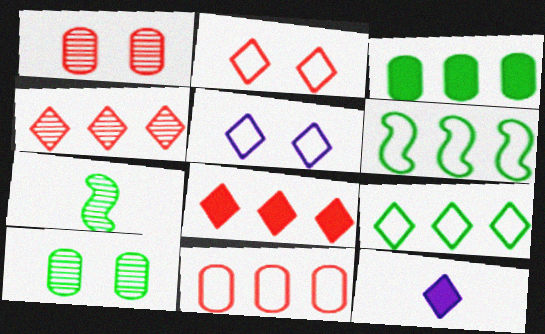[[1, 6, 12]]